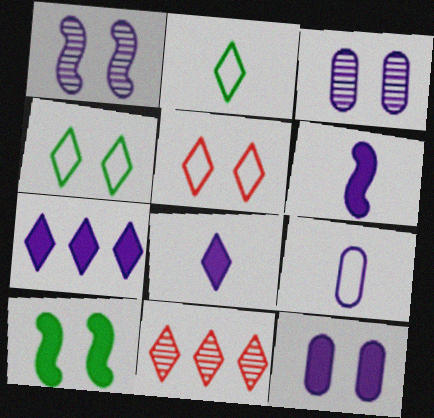[[1, 7, 9], 
[3, 5, 10], 
[4, 8, 11], 
[6, 7, 12], 
[9, 10, 11]]